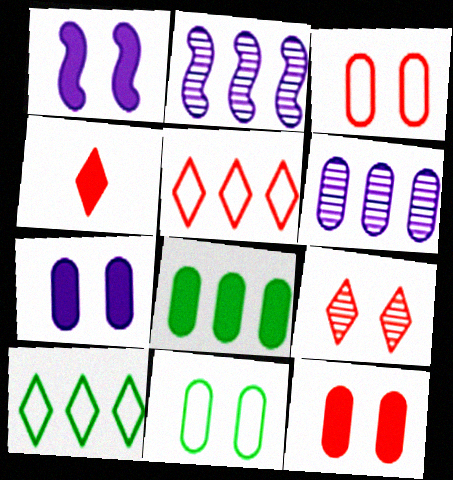[[1, 4, 8], 
[1, 9, 11], 
[2, 4, 11], 
[2, 5, 8], 
[4, 5, 9]]